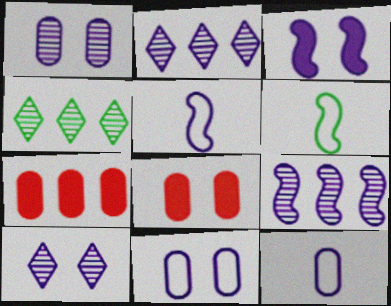[[2, 3, 12], 
[2, 6, 8], 
[3, 5, 9], 
[3, 10, 11], 
[4, 5, 8], 
[6, 7, 10]]